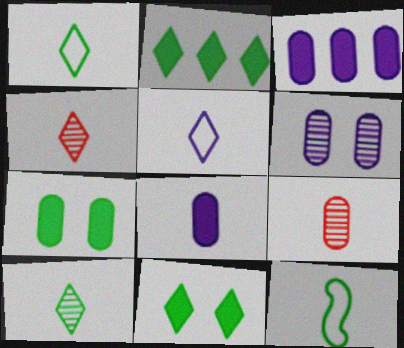[[4, 8, 12]]